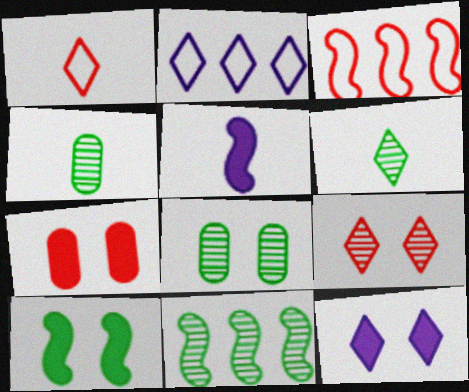[[1, 4, 5], 
[3, 4, 12], 
[6, 8, 11], 
[7, 10, 12]]